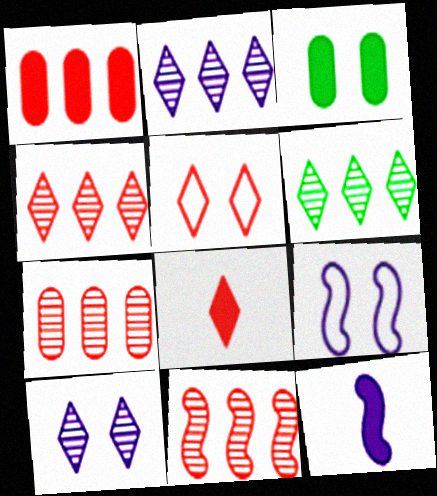[[2, 4, 6], 
[4, 5, 8], 
[4, 7, 11]]